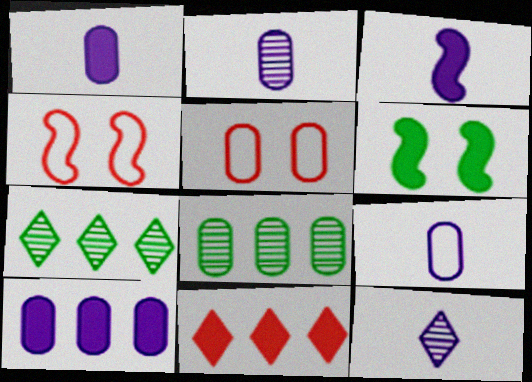[[1, 2, 9], 
[1, 4, 7], 
[1, 5, 8], 
[1, 6, 11], 
[3, 5, 7], 
[3, 9, 12]]